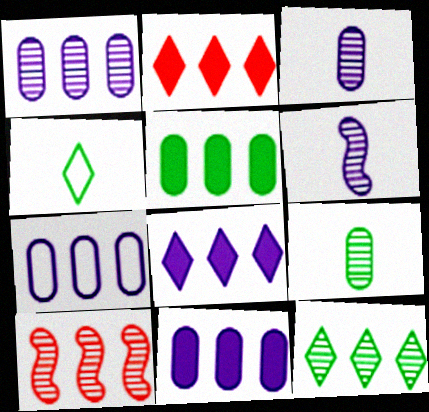[[1, 7, 11], 
[1, 10, 12]]